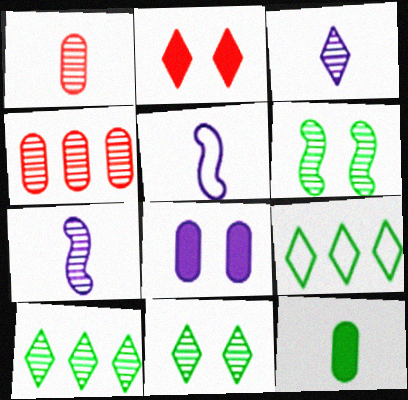[[2, 3, 9], 
[3, 4, 6], 
[4, 7, 11], 
[6, 9, 12]]